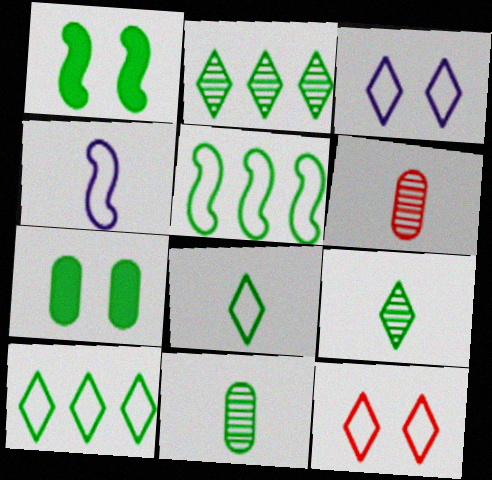[[1, 10, 11], 
[5, 7, 9]]